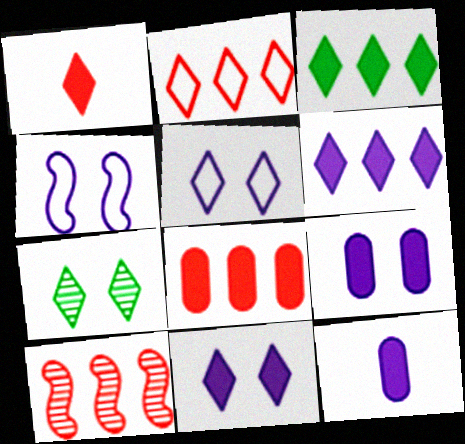[[1, 3, 11], 
[2, 8, 10]]